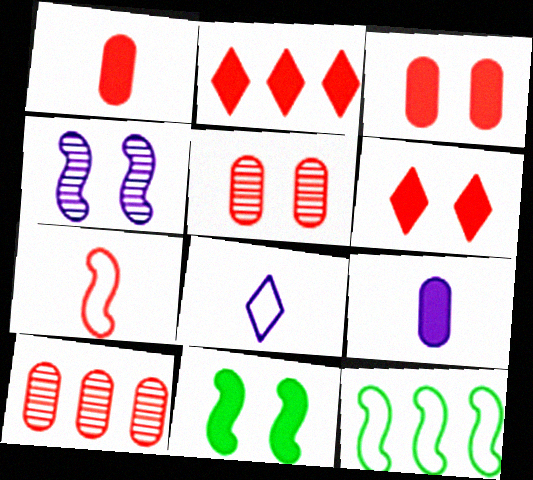[[2, 5, 7], 
[2, 9, 11], 
[6, 7, 10], 
[8, 10, 11]]